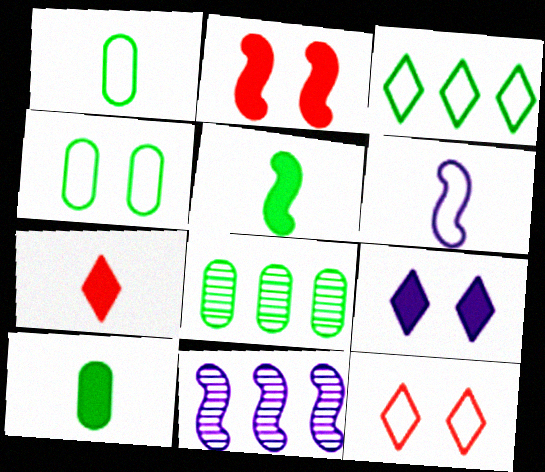[[4, 7, 11], 
[4, 8, 10], 
[10, 11, 12]]